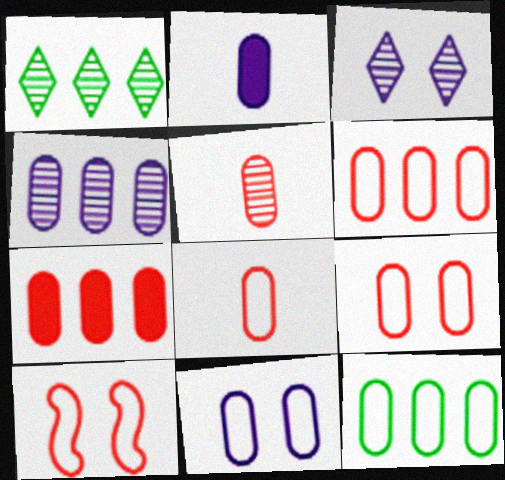[[1, 2, 10], 
[2, 4, 11], 
[4, 7, 12], 
[5, 7, 9], 
[6, 8, 9], 
[8, 11, 12]]